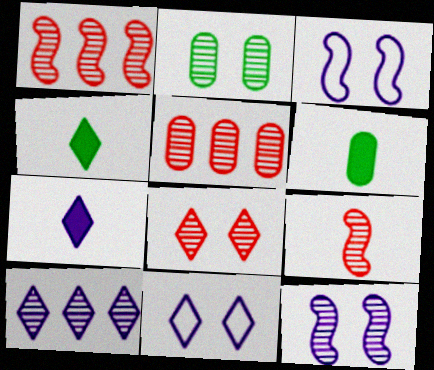[[1, 6, 11], 
[2, 8, 12], 
[2, 9, 10], 
[3, 4, 5], 
[5, 8, 9], 
[7, 10, 11]]